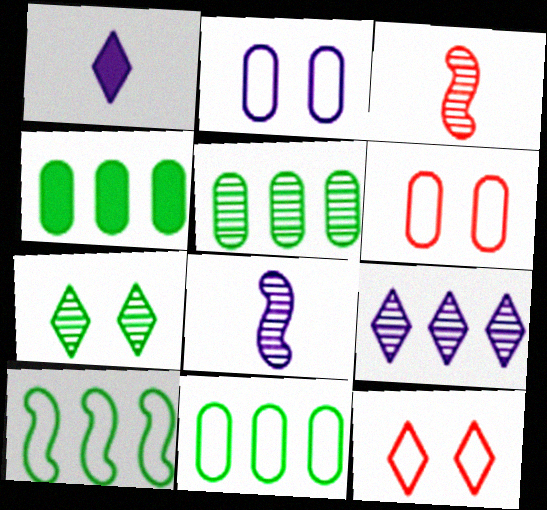[[4, 5, 11], 
[4, 8, 12]]